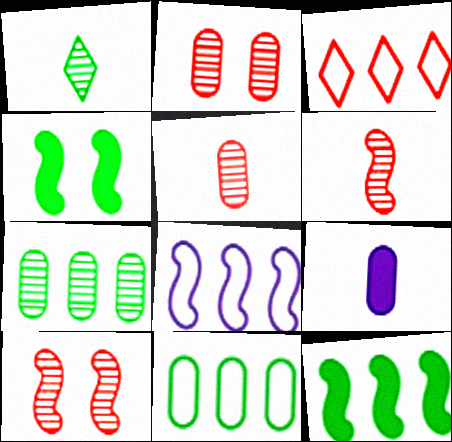[[1, 4, 11], 
[2, 9, 11], 
[3, 8, 11], 
[4, 6, 8]]